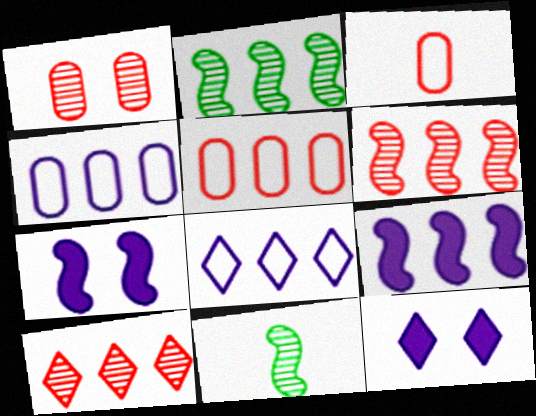[[2, 3, 12], 
[5, 11, 12]]